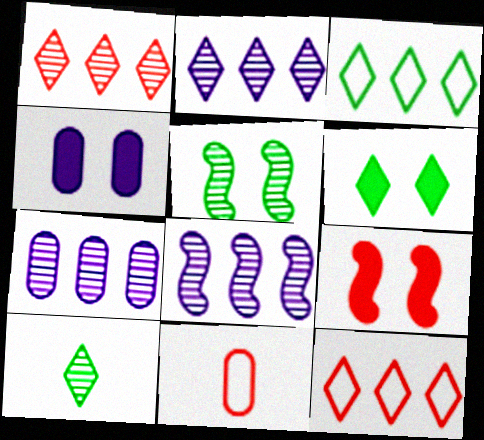[[1, 9, 11], 
[2, 7, 8], 
[3, 6, 10], 
[4, 6, 9], 
[6, 8, 11]]